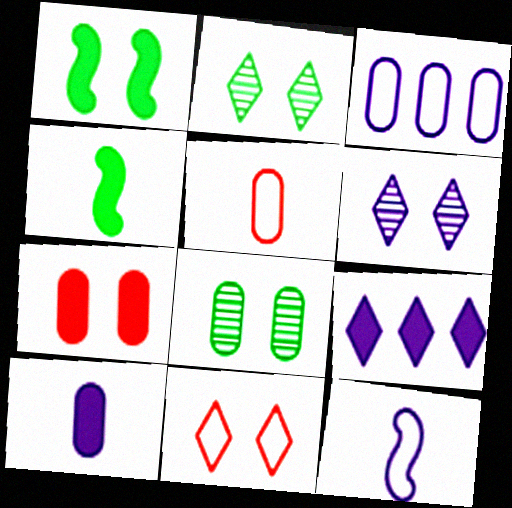[[4, 7, 9]]